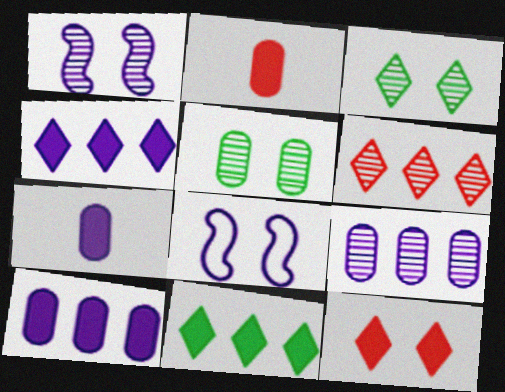[[5, 8, 12]]